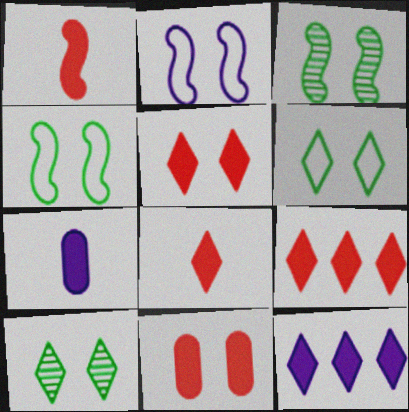[[1, 9, 11], 
[2, 10, 11], 
[5, 8, 9]]